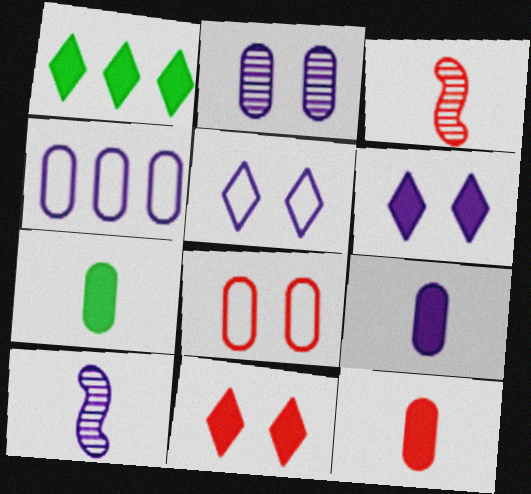[[1, 8, 10], 
[2, 4, 9], 
[4, 6, 10], 
[7, 9, 12]]